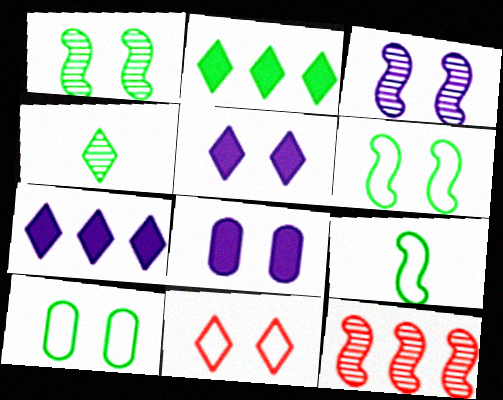[[1, 8, 11], 
[4, 7, 11]]